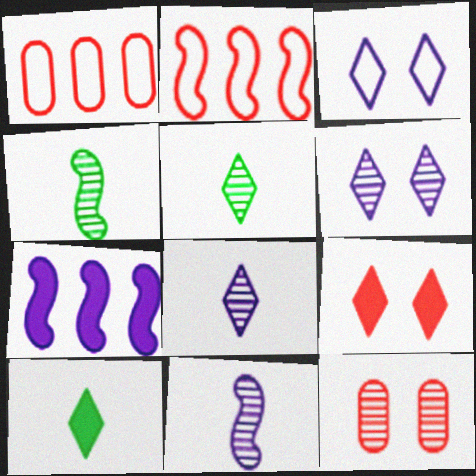[]